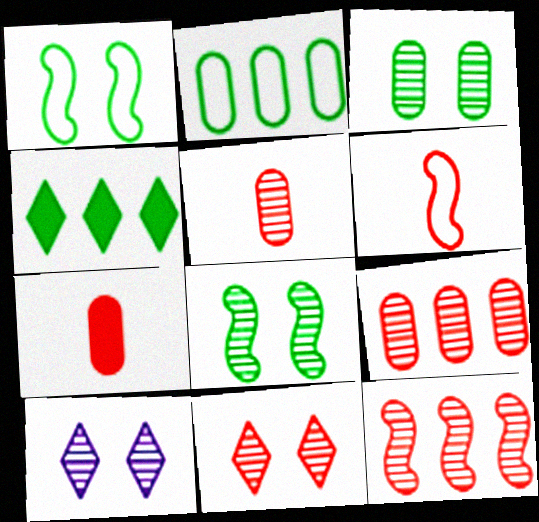[[5, 11, 12]]